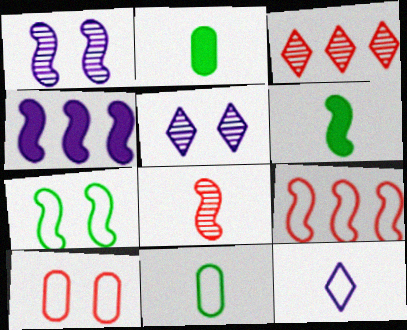[[1, 6, 9], 
[2, 5, 9], 
[2, 8, 12], 
[4, 7, 8]]